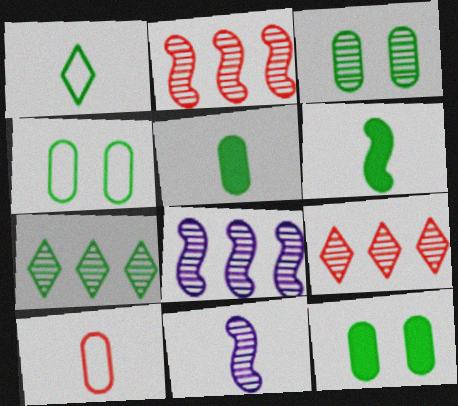[[3, 4, 12], 
[3, 9, 11], 
[4, 6, 7]]